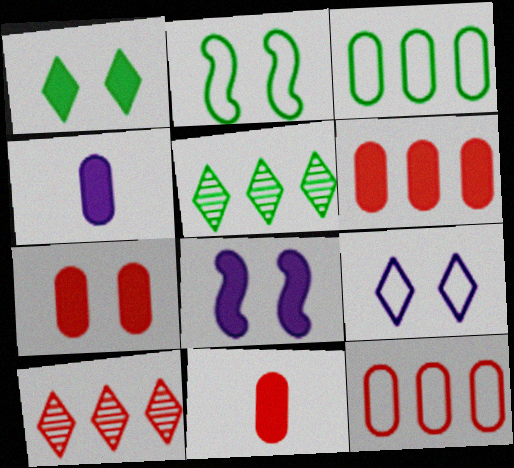[[1, 7, 8], 
[2, 4, 10], 
[6, 7, 11]]